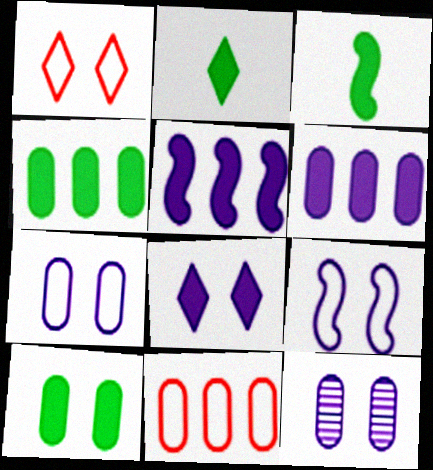[[8, 9, 12]]